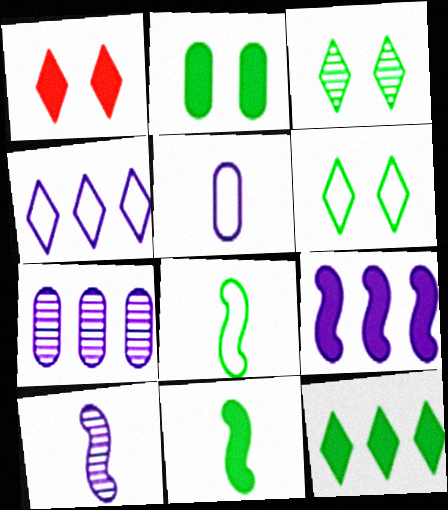[[1, 7, 8], 
[2, 11, 12], 
[4, 7, 9]]